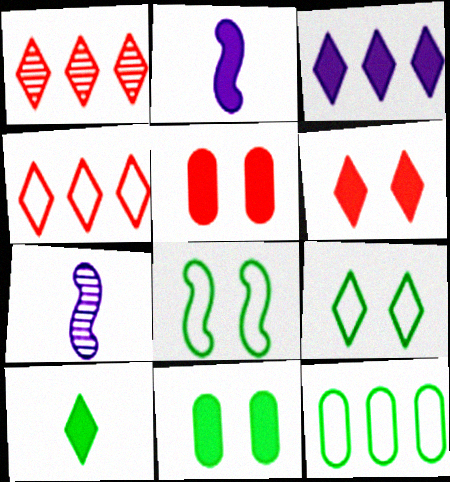[[3, 6, 10], 
[4, 7, 11], 
[6, 7, 12]]